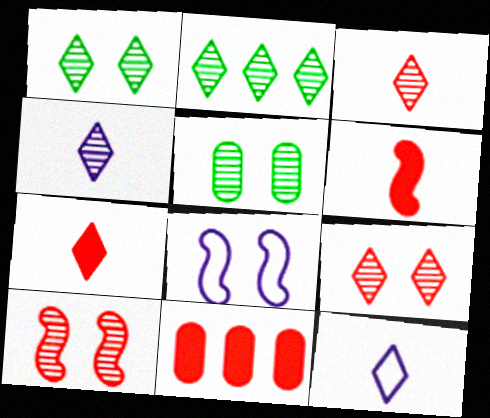[[2, 4, 9]]